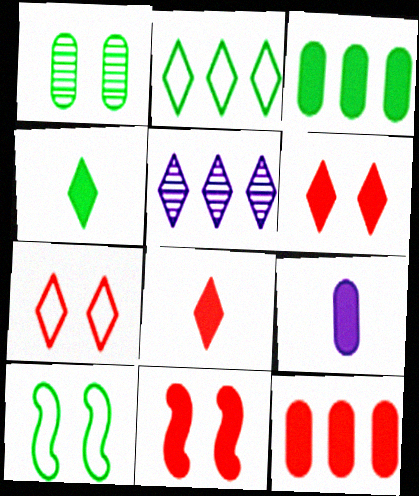[[4, 5, 7], 
[8, 11, 12]]